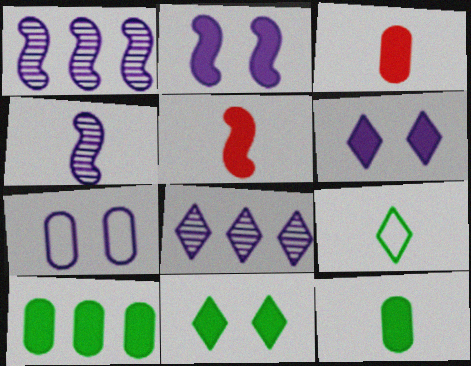[[3, 4, 9], 
[5, 6, 10]]